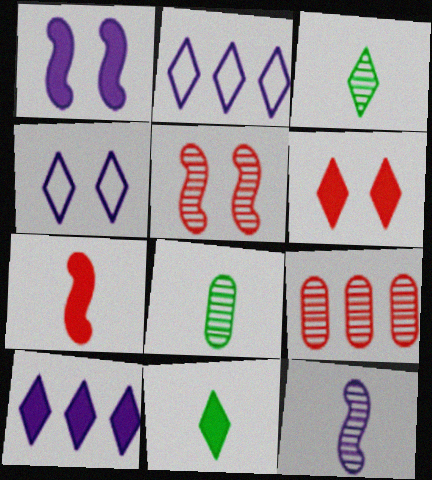[[2, 3, 6], 
[6, 10, 11]]